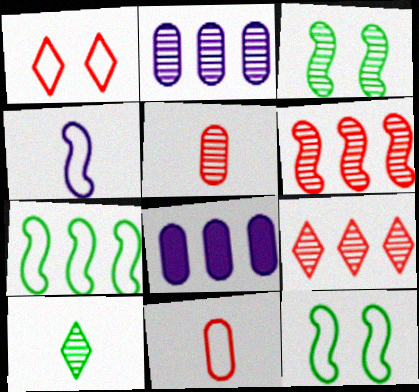[[7, 8, 9]]